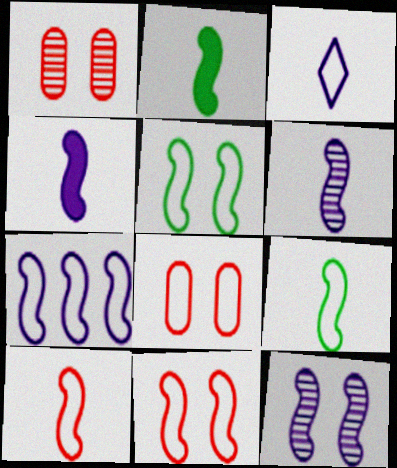[[2, 6, 10], 
[4, 7, 12], 
[5, 7, 10], 
[7, 9, 11]]